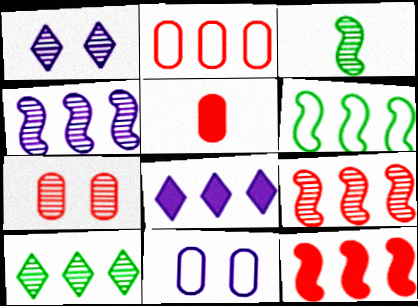[[1, 5, 6], 
[2, 5, 7], 
[4, 6, 12]]